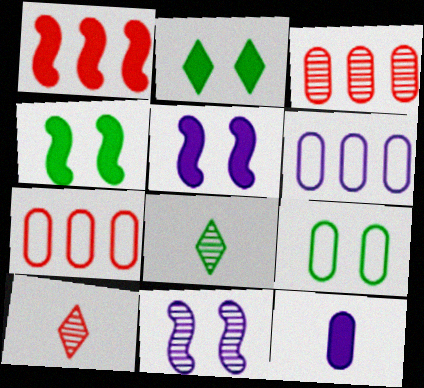[[1, 2, 12], 
[3, 8, 11], 
[3, 9, 12], 
[4, 6, 10], 
[5, 7, 8]]